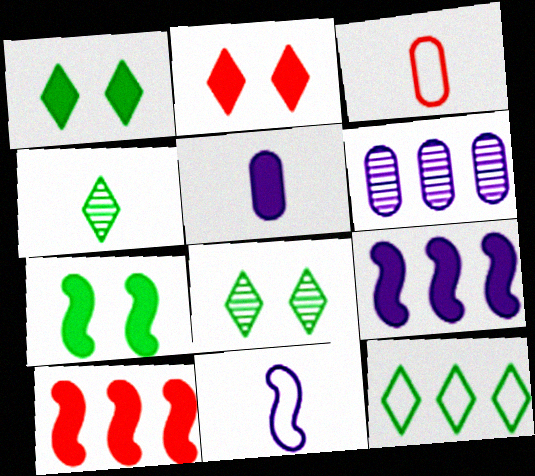[[1, 4, 12], 
[1, 5, 10], 
[3, 8, 9], 
[6, 10, 12]]